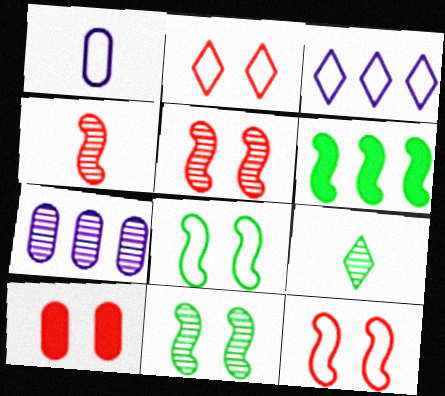[[2, 5, 10], 
[5, 7, 9]]